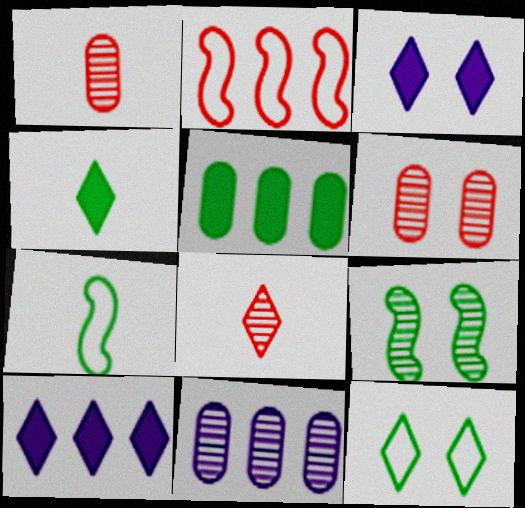[[6, 7, 10], 
[8, 9, 11], 
[8, 10, 12]]